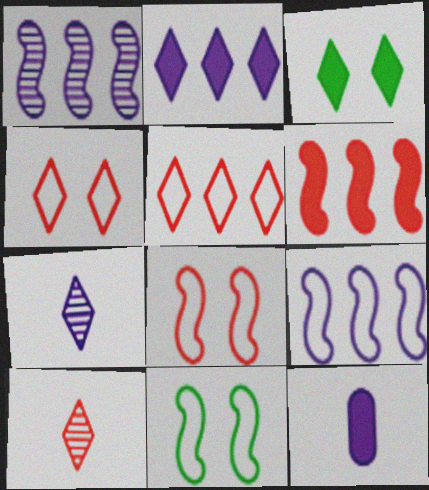[[3, 5, 7], 
[3, 6, 12]]